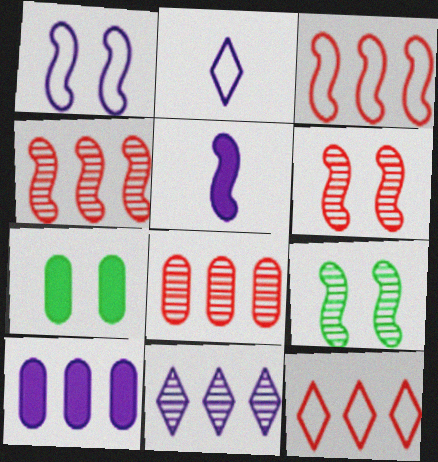[[2, 4, 7], 
[3, 5, 9]]